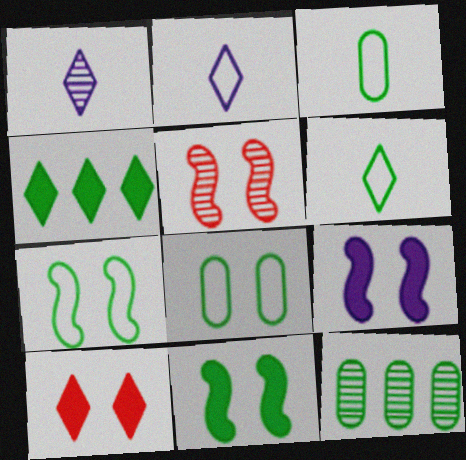[[1, 5, 12], 
[5, 7, 9], 
[6, 11, 12]]